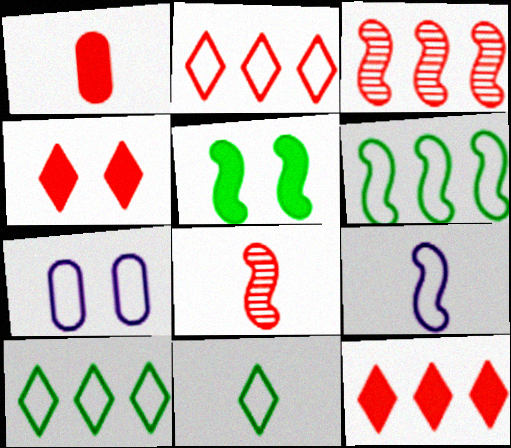[[3, 5, 9]]